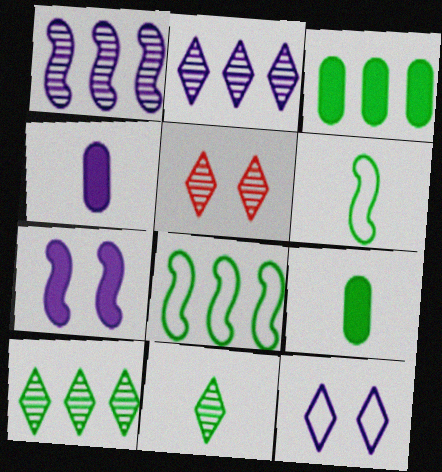[[1, 4, 12], 
[2, 5, 11], 
[3, 8, 10], 
[4, 5, 8], 
[6, 9, 11]]